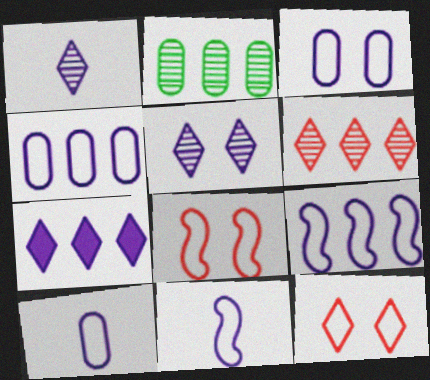[[3, 4, 10]]